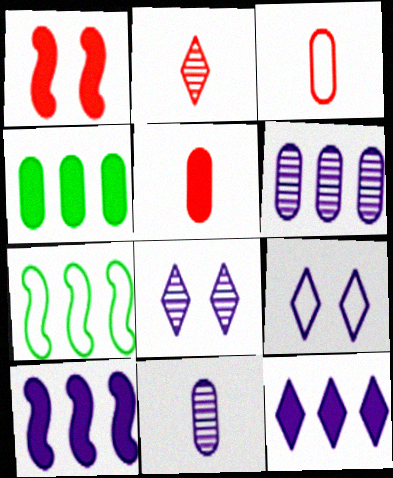[[3, 7, 9], 
[5, 7, 8], 
[9, 10, 11]]